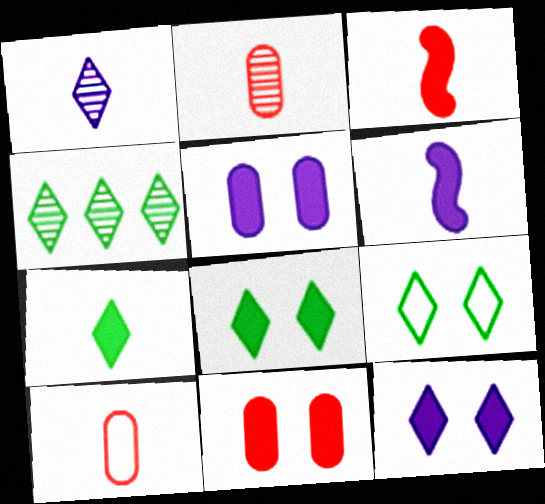[[4, 7, 9]]